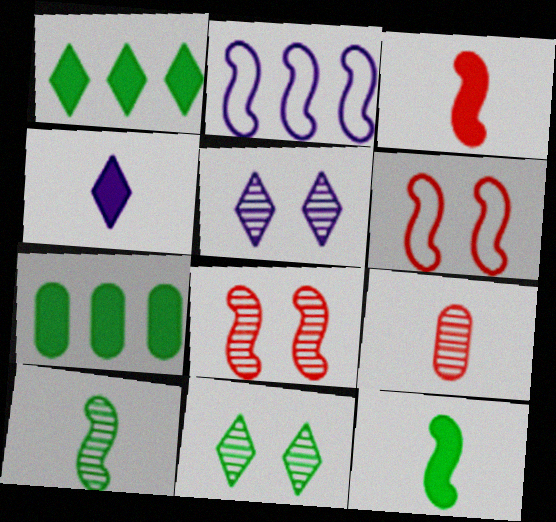[[2, 8, 12]]